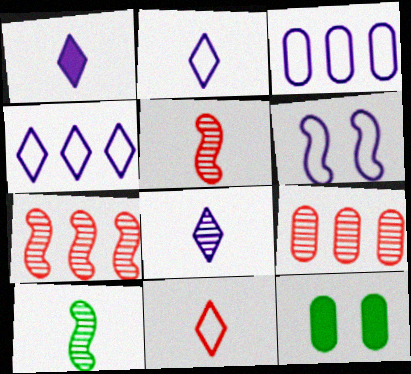[[1, 2, 8], 
[2, 3, 6], 
[2, 7, 12], 
[4, 5, 12]]